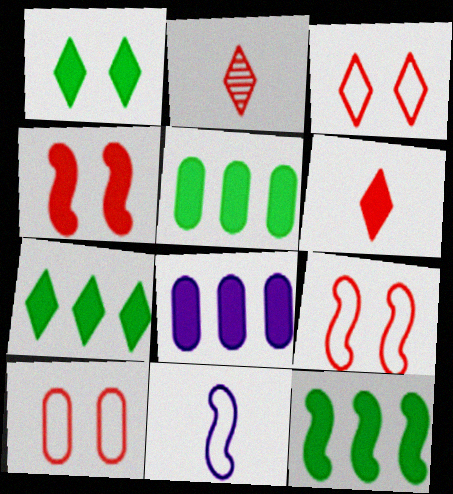[[3, 9, 10], 
[5, 7, 12]]